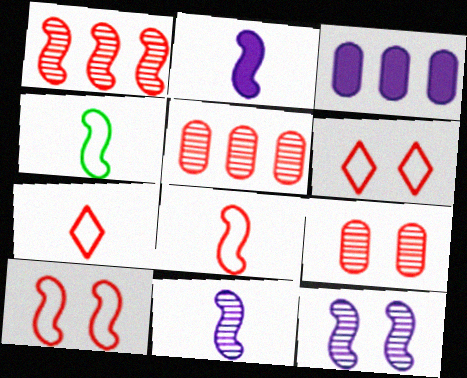[]